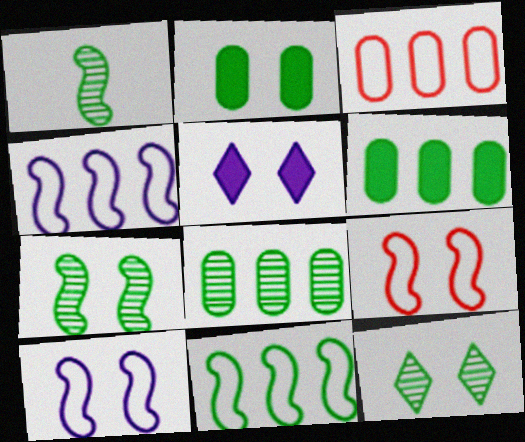[[1, 3, 5], 
[1, 8, 12]]